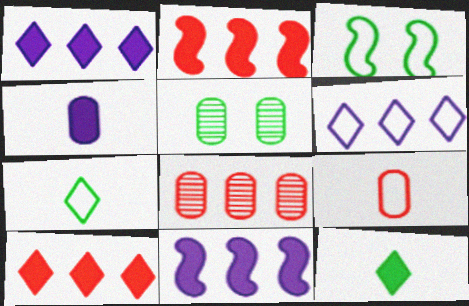[[3, 6, 9]]